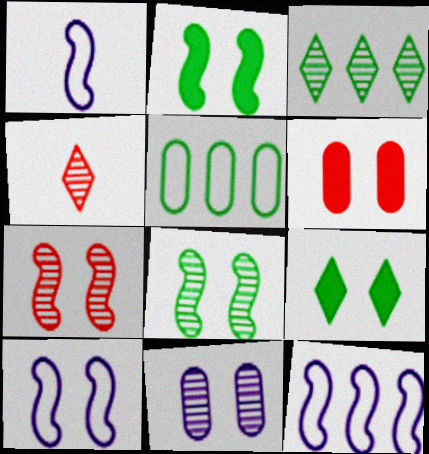[[1, 3, 6], 
[1, 10, 12], 
[2, 7, 10]]